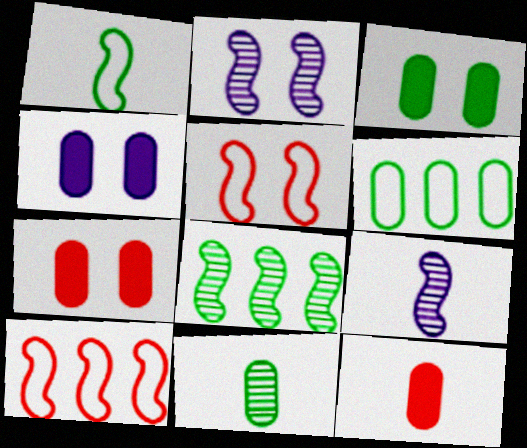[[3, 4, 7], 
[3, 6, 11]]